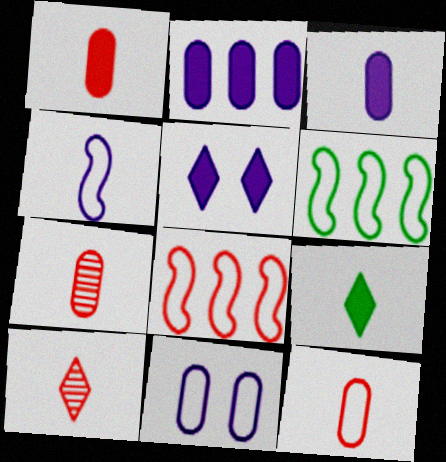[[1, 7, 12], 
[4, 7, 9], 
[5, 6, 7]]